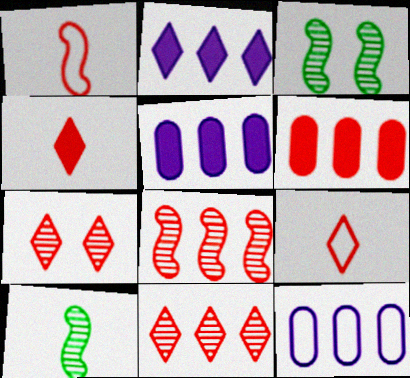[[1, 6, 7], 
[3, 4, 12], 
[3, 5, 9]]